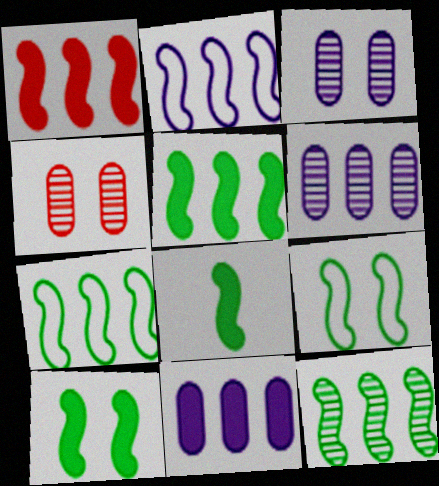[[1, 2, 12], 
[5, 7, 12], 
[5, 8, 10], 
[8, 9, 12]]